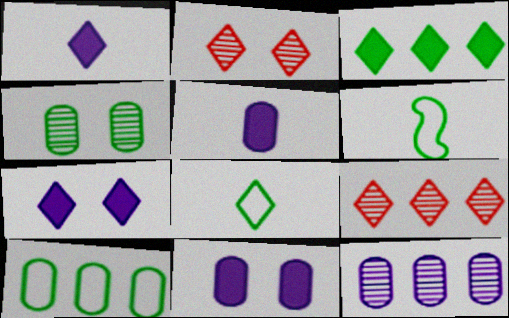[[3, 4, 6], 
[6, 9, 11], 
[7, 8, 9]]